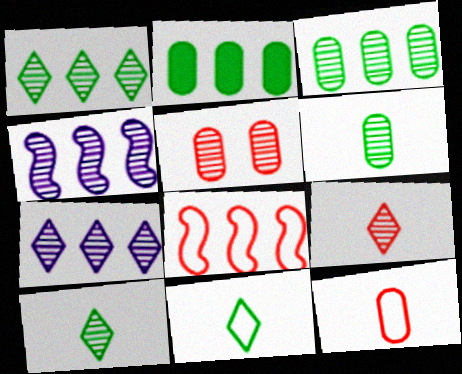[[2, 7, 8], 
[4, 5, 10]]